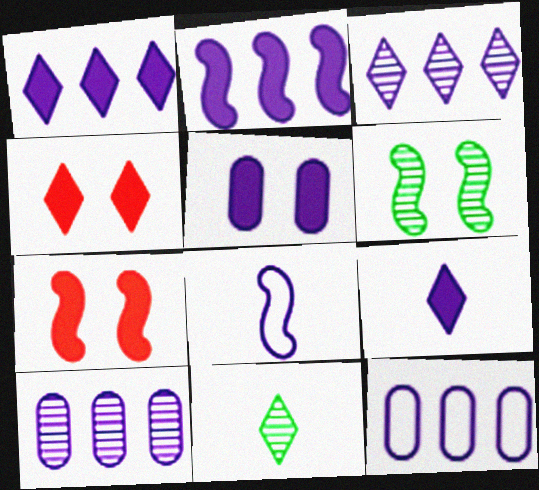[[2, 3, 12], 
[2, 5, 9], 
[3, 5, 8], 
[7, 11, 12]]